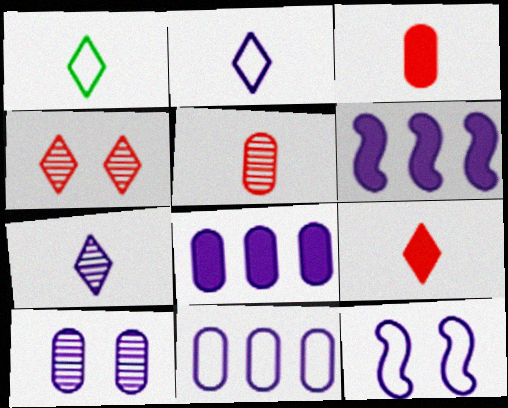[[1, 7, 9], 
[2, 6, 10], 
[2, 11, 12], 
[7, 8, 12]]